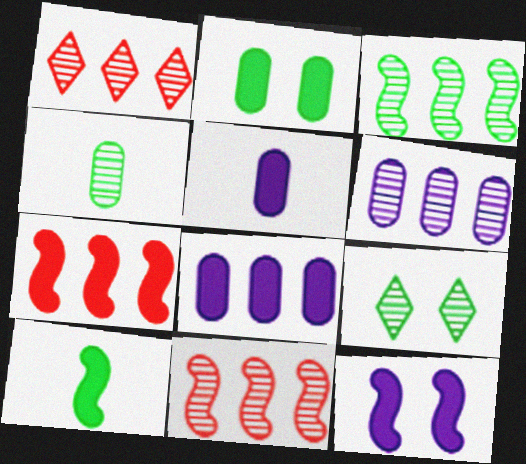[[1, 3, 6], 
[3, 4, 9], 
[7, 10, 12]]